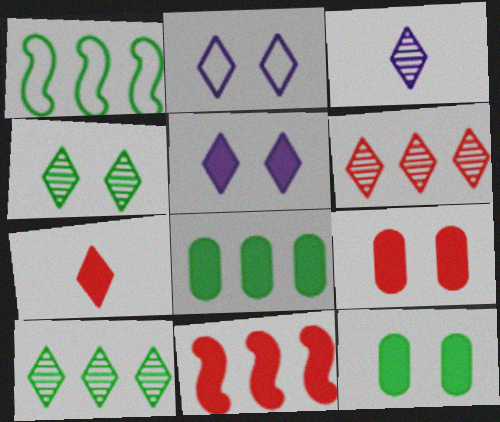[[1, 3, 9], 
[1, 8, 10], 
[2, 7, 10], 
[3, 4, 6], 
[7, 9, 11]]